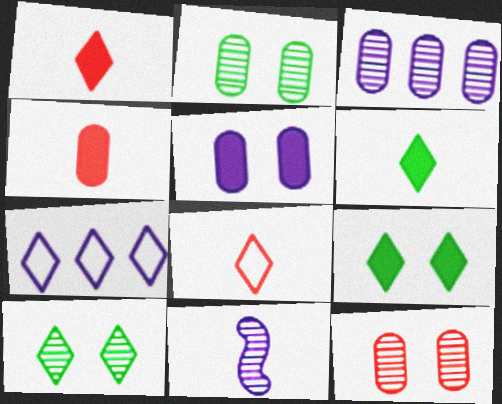[[1, 7, 10], 
[5, 7, 11]]